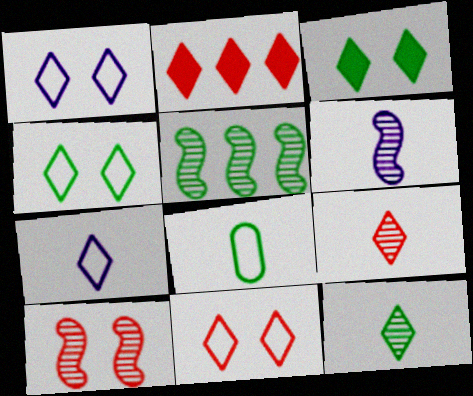[[1, 2, 12], 
[1, 4, 11], 
[2, 9, 11], 
[3, 5, 8], 
[5, 6, 10]]